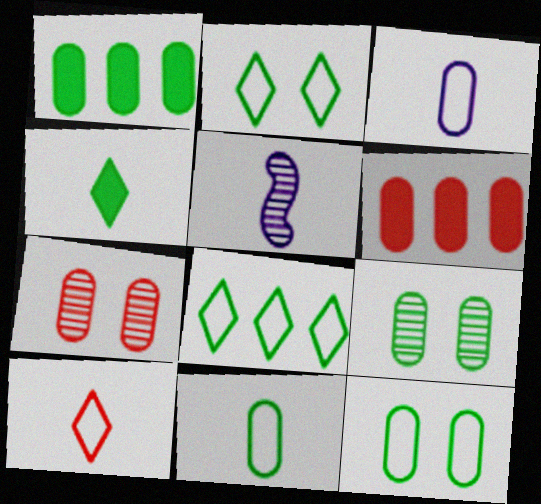[[1, 3, 7], 
[1, 9, 11], 
[2, 5, 6], 
[3, 6, 9]]